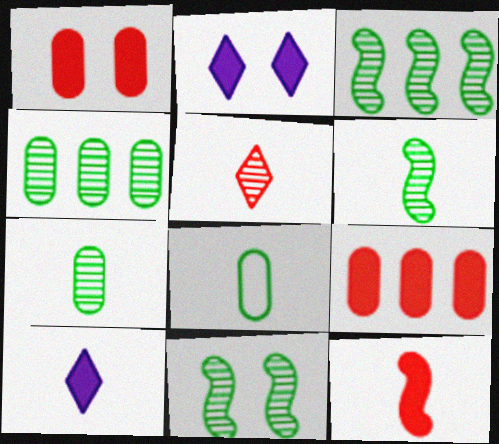[[3, 6, 11]]